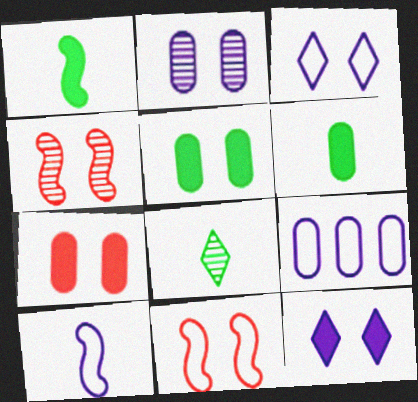[[3, 4, 5], 
[3, 9, 10]]